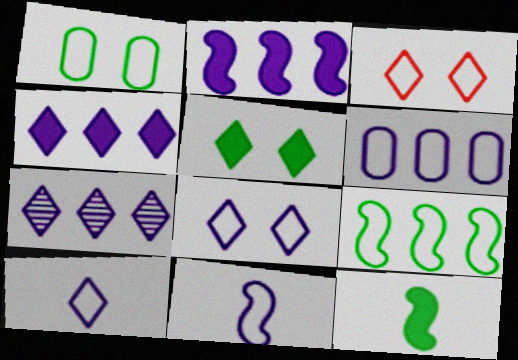[[2, 6, 7], 
[6, 8, 11]]